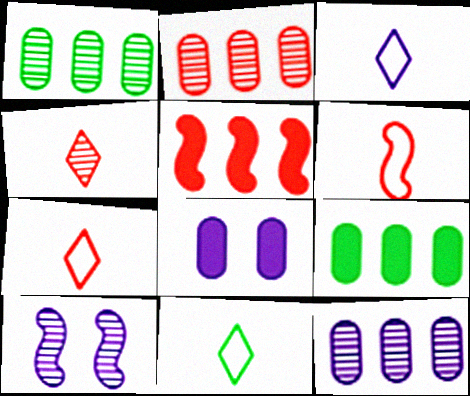[[1, 2, 12], 
[1, 4, 10], 
[3, 7, 11], 
[7, 9, 10]]